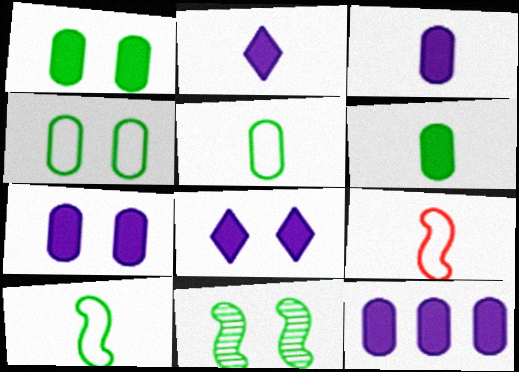[[3, 7, 12]]